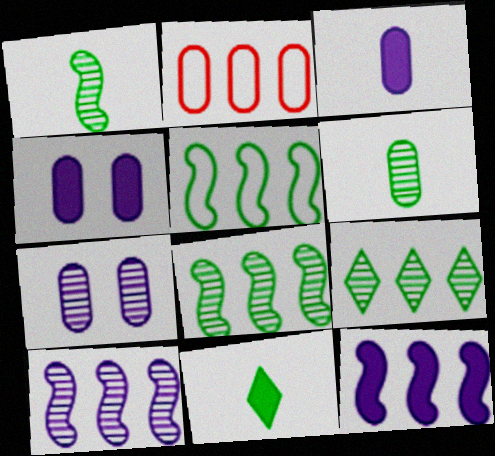[[2, 4, 6], 
[2, 9, 12]]